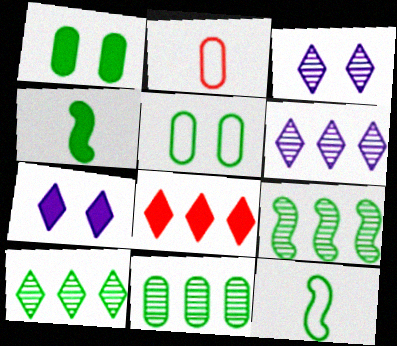[[1, 10, 12], 
[2, 7, 9], 
[4, 5, 10], 
[9, 10, 11]]